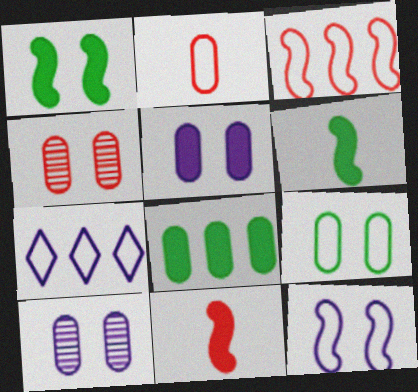[[2, 8, 10], 
[4, 5, 9], 
[4, 6, 7]]